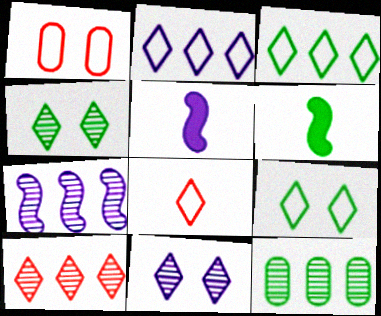[[2, 8, 9], 
[6, 9, 12], 
[7, 10, 12]]